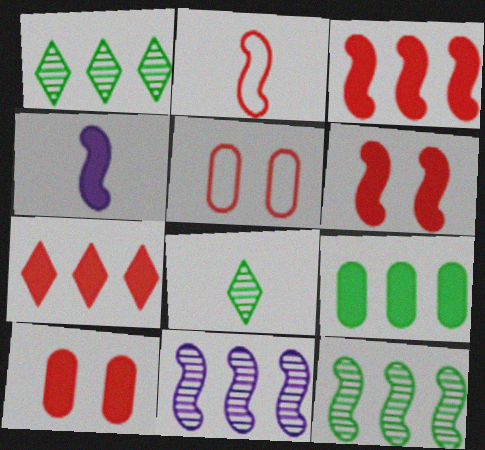[[1, 4, 5]]